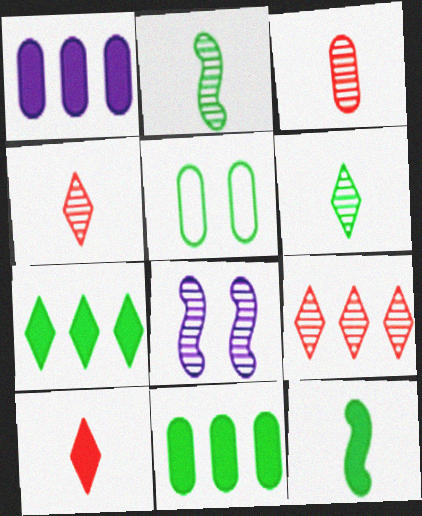[[1, 3, 5], 
[2, 5, 7]]